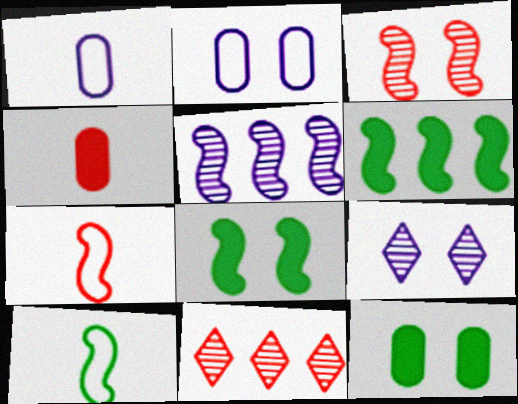[[1, 8, 11], 
[5, 7, 8]]